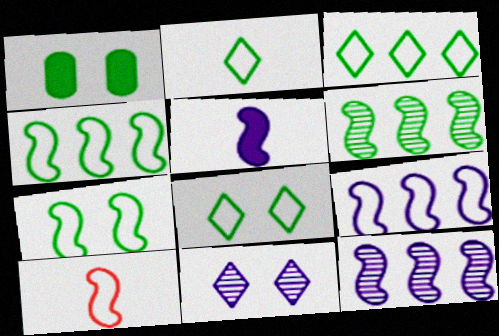[[1, 2, 6], 
[2, 3, 8], 
[7, 9, 10]]